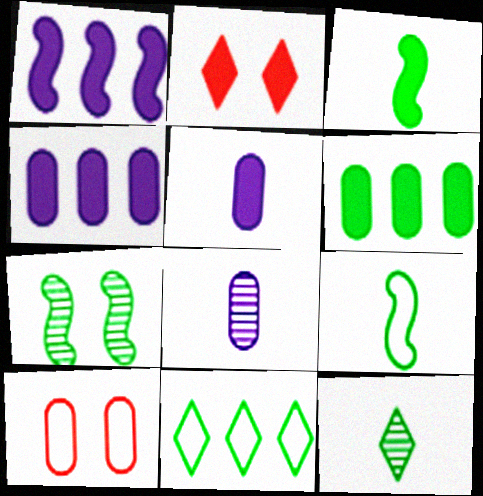[[1, 10, 12], 
[2, 3, 4], 
[6, 8, 10]]